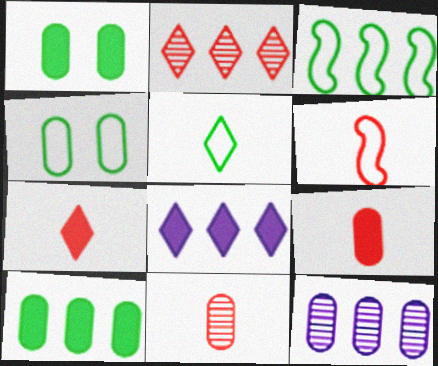[[3, 4, 5], 
[4, 9, 12], 
[6, 7, 11]]